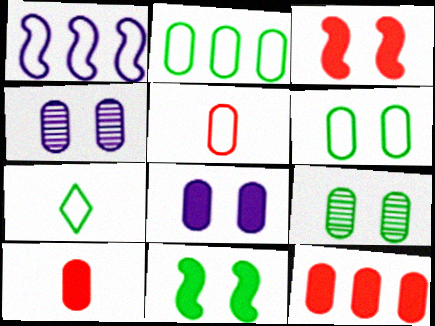[[2, 4, 10]]